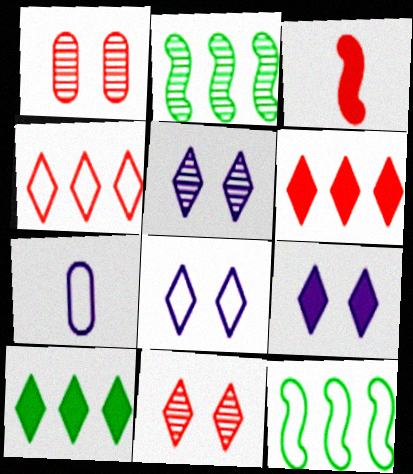[[1, 3, 4], 
[5, 8, 9]]